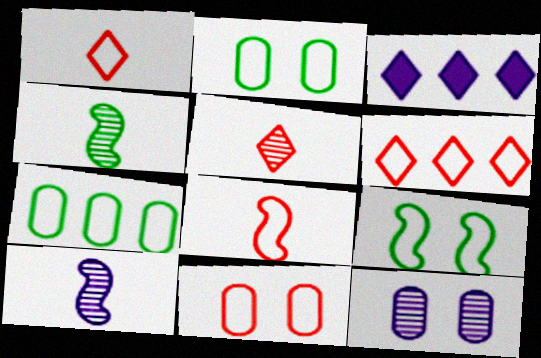[[3, 4, 11], 
[6, 8, 11]]